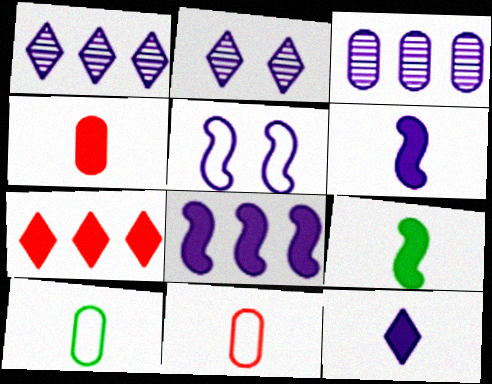[[3, 5, 12], 
[4, 9, 12]]